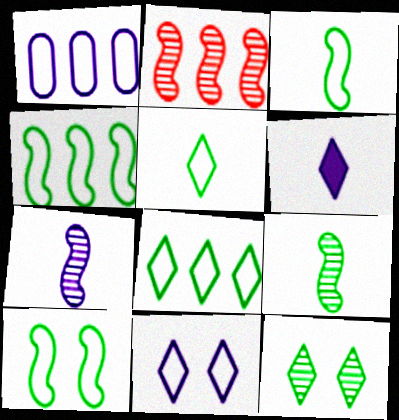[[3, 4, 10]]